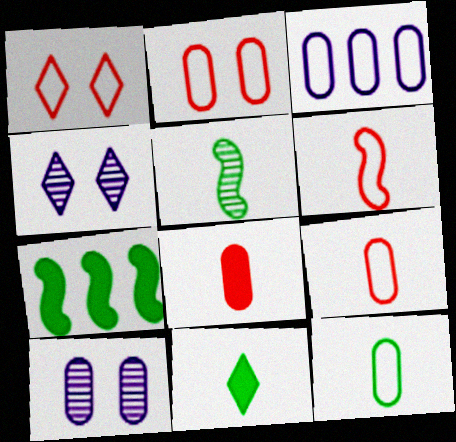[[2, 3, 12], 
[4, 7, 9], 
[5, 11, 12]]